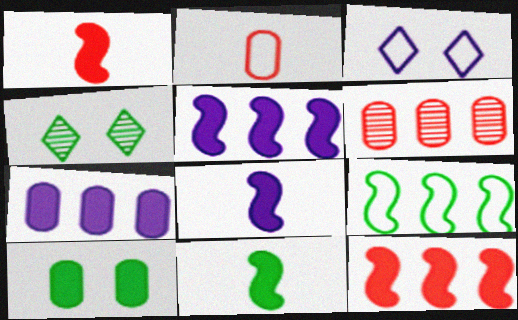[[1, 8, 11], 
[2, 3, 9], 
[2, 4, 5], 
[3, 6, 11]]